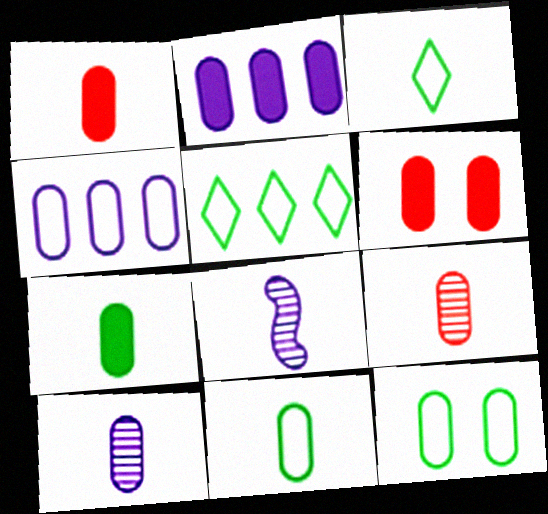[[1, 3, 8], 
[1, 10, 11], 
[2, 6, 7], 
[2, 9, 12], 
[5, 6, 8]]